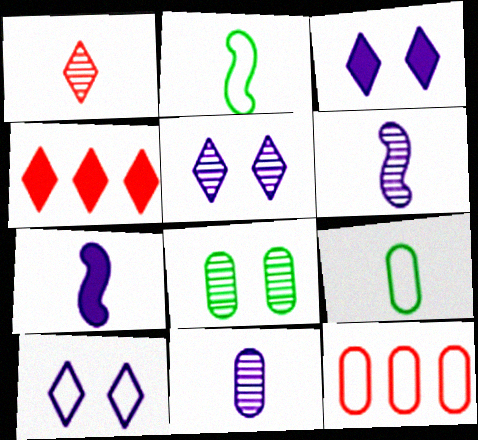[[1, 7, 9], 
[2, 10, 12], 
[3, 5, 10]]